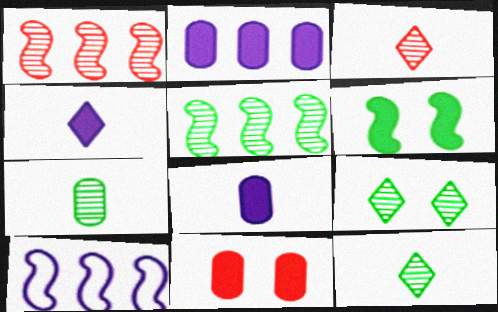[[5, 7, 9], 
[10, 11, 12]]